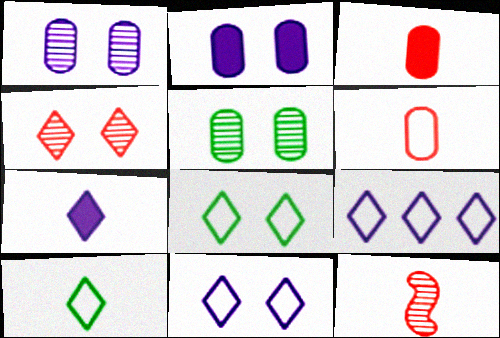[]